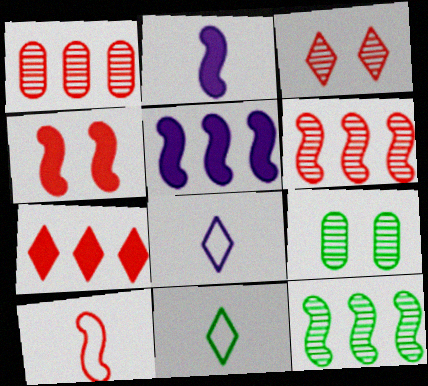[[4, 6, 10]]